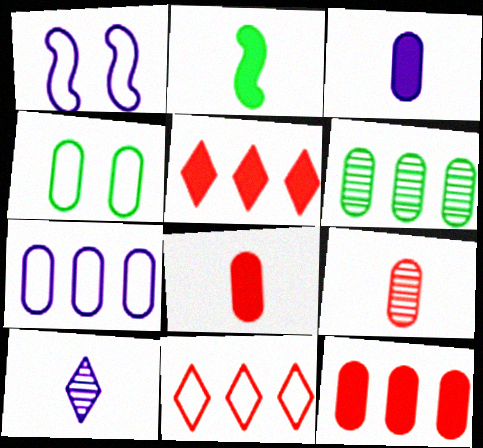[[6, 7, 12]]